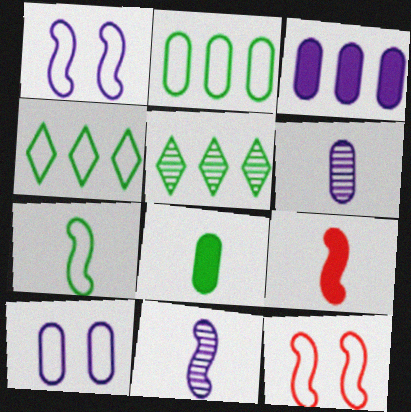[[3, 6, 10], 
[5, 9, 10], 
[7, 9, 11]]